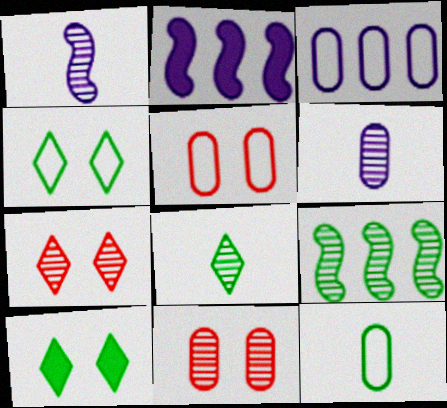[[2, 5, 8], 
[2, 7, 12], 
[3, 5, 12], 
[6, 7, 9], 
[9, 10, 12]]